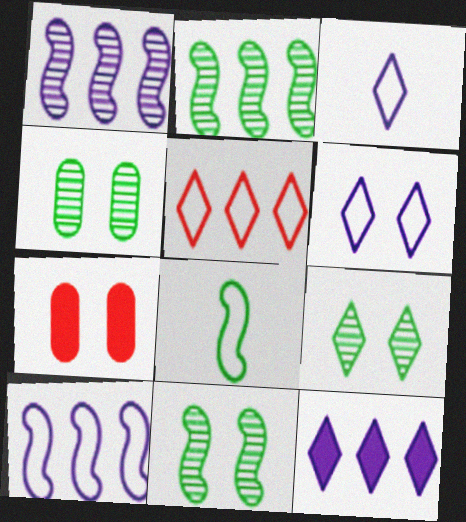[[2, 3, 7], 
[4, 9, 11], 
[6, 7, 11]]